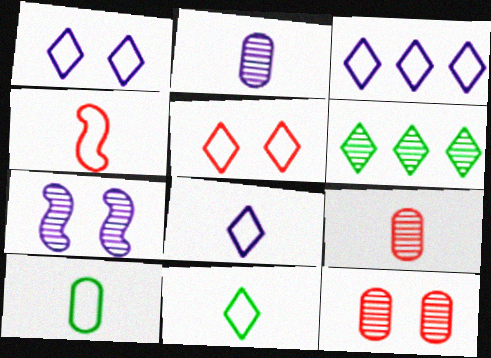[[1, 3, 8], 
[3, 5, 11], 
[4, 8, 10], 
[6, 7, 9]]